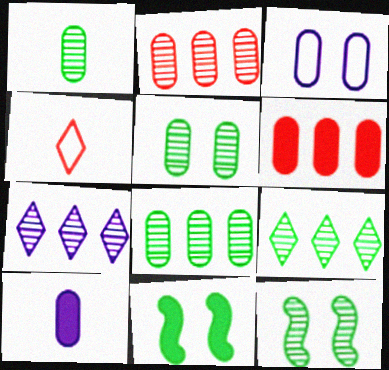[[1, 3, 6], 
[1, 5, 8], 
[1, 9, 12]]